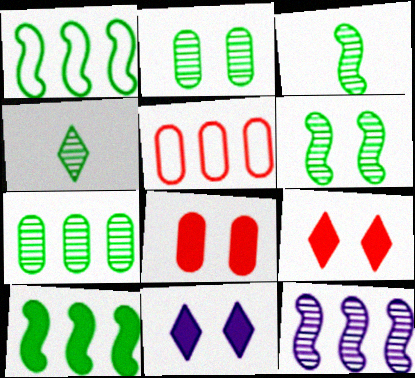[[3, 5, 11], 
[4, 6, 7]]